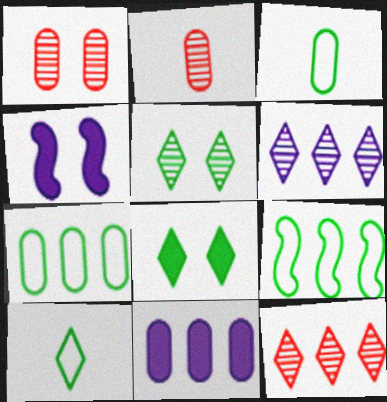[[1, 3, 11], 
[3, 4, 12], 
[9, 11, 12]]